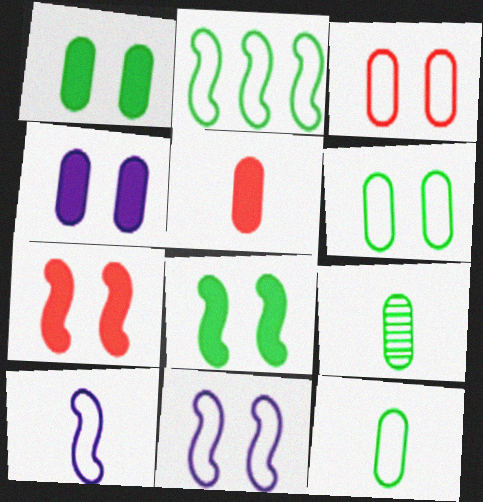[]